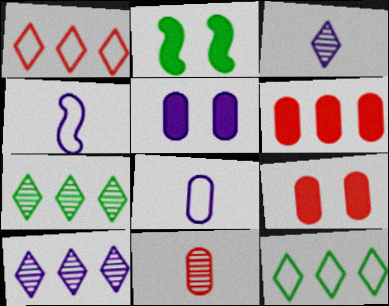[[4, 5, 10], 
[4, 7, 9]]